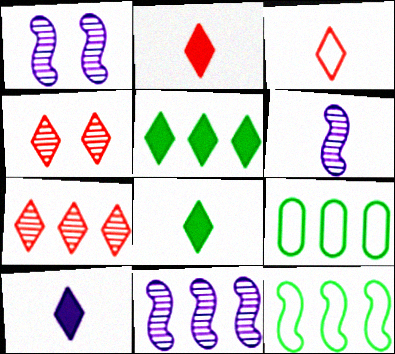[[1, 2, 9], 
[1, 6, 11], 
[2, 8, 10]]